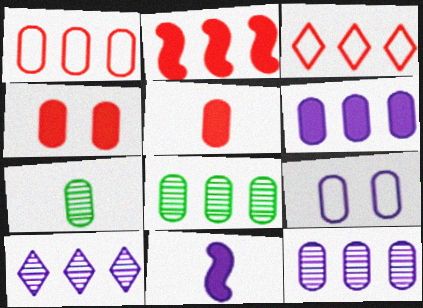[[1, 6, 8], 
[5, 8, 9], 
[9, 10, 11]]